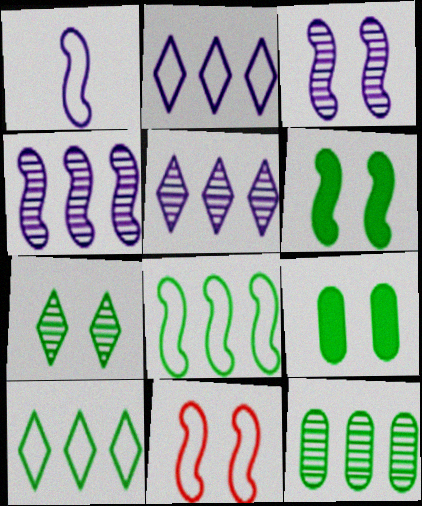[[1, 8, 11], 
[3, 6, 11]]